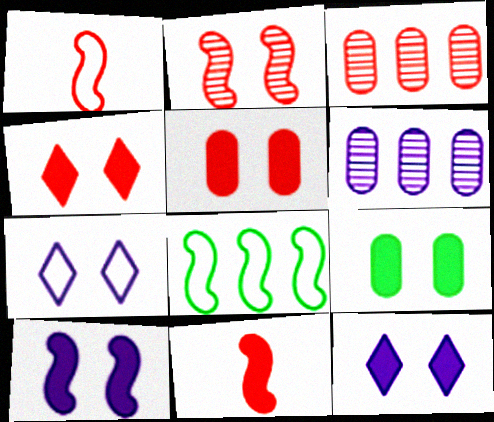[[1, 3, 4], 
[2, 7, 9], 
[4, 9, 10]]